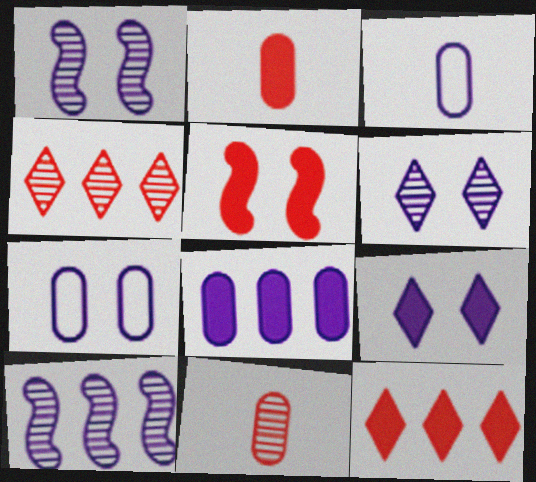[[1, 7, 9], 
[2, 5, 12], 
[3, 9, 10]]